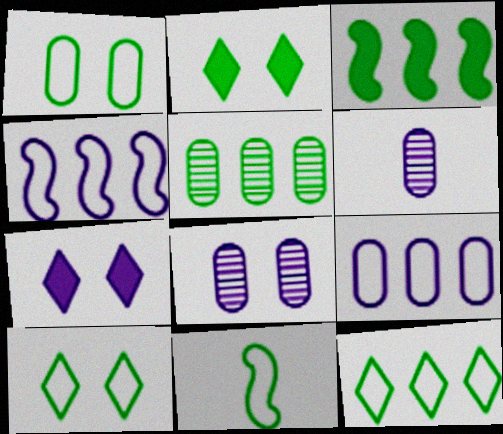[[1, 11, 12], 
[2, 5, 11], 
[3, 5, 12], 
[4, 6, 7]]